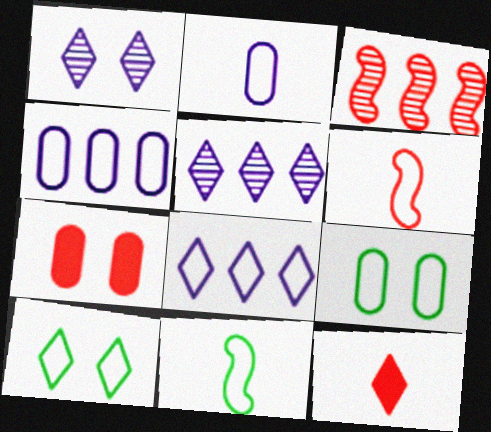[[4, 6, 10], 
[5, 7, 11], 
[5, 10, 12], 
[6, 8, 9]]